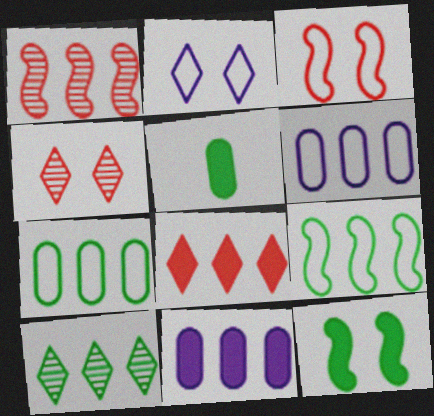[[1, 2, 5]]